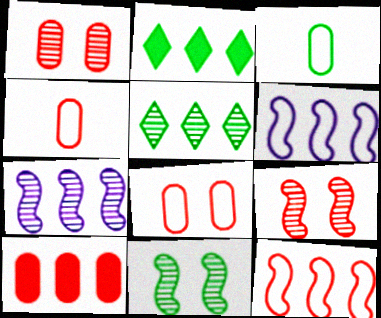[[1, 4, 10], 
[2, 3, 11], 
[5, 6, 10]]